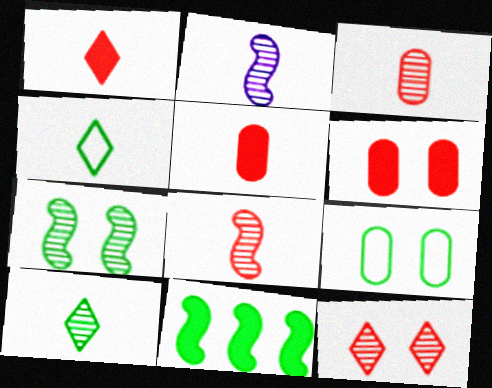[[2, 3, 10], 
[2, 4, 5], 
[9, 10, 11]]